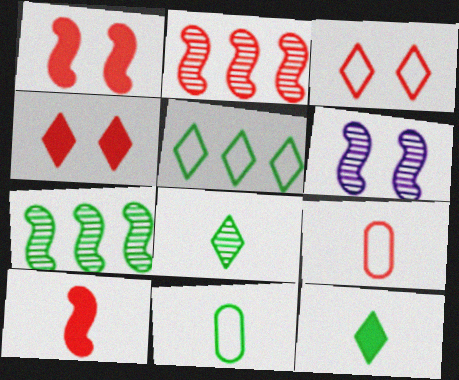[[2, 4, 9]]